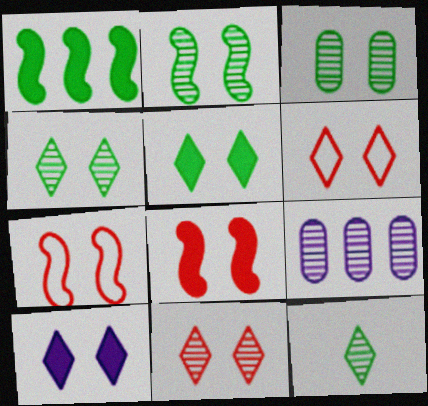[[2, 3, 4], 
[3, 7, 10], 
[4, 6, 10]]